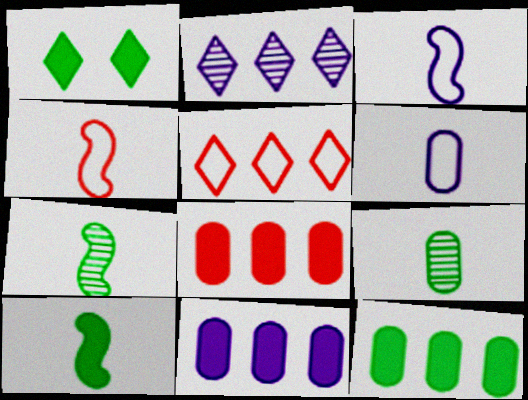[[1, 10, 12], 
[8, 11, 12]]